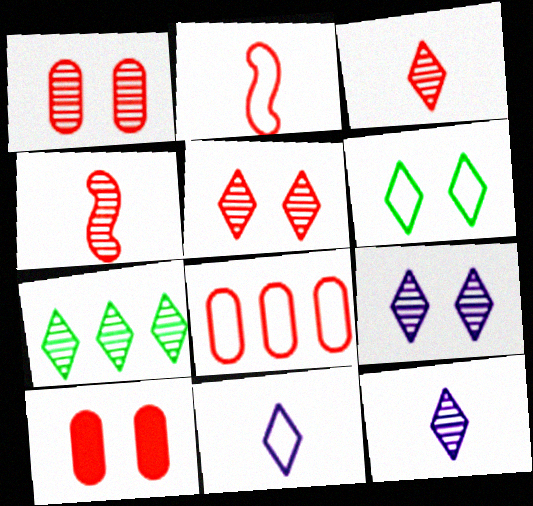[[3, 7, 9], 
[5, 7, 12]]